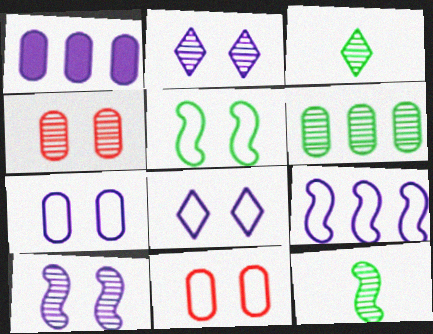[[5, 8, 11]]